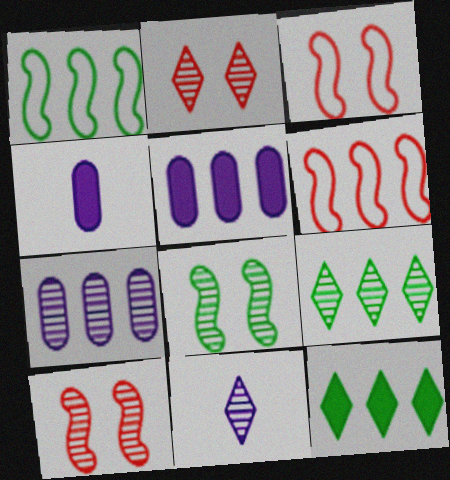[[1, 2, 4], 
[2, 9, 11], 
[3, 4, 9], 
[5, 6, 9], 
[6, 7, 12]]